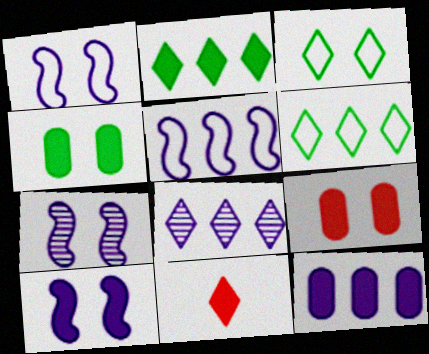[[1, 7, 10], 
[3, 7, 9], 
[3, 8, 11], 
[5, 8, 12]]